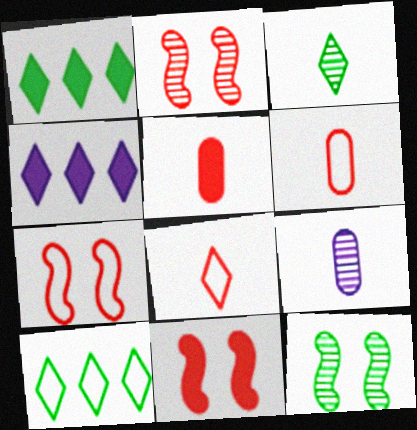[[1, 7, 9], 
[2, 7, 11], 
[4, 6, 12], 
[9, 10, 11]]